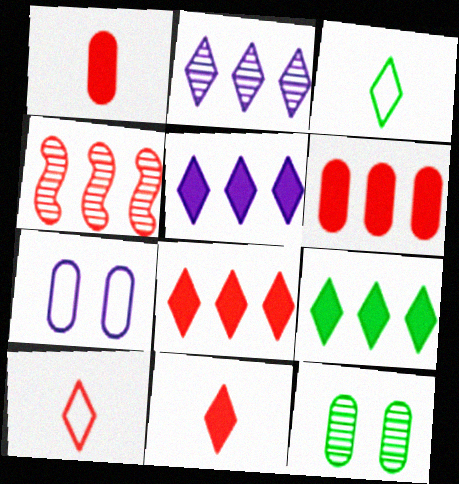[[5, 8, 9]]